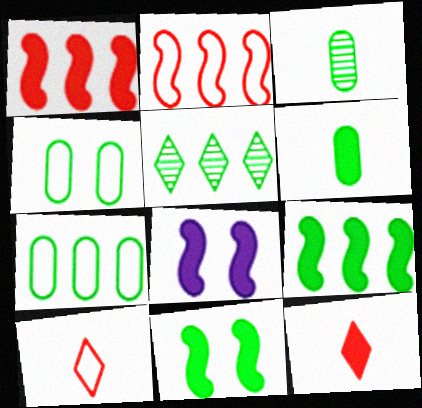[[5, 7, 9]]